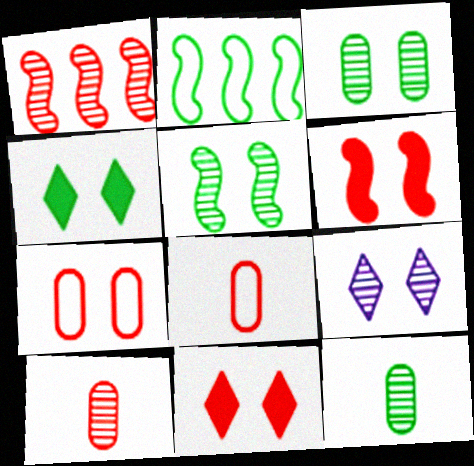[[1, 8, 11], 
[1, 9, 12], 
[2, 4, 12]]